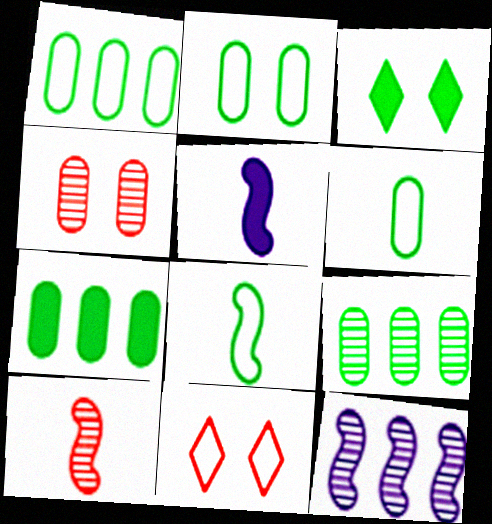[[1, 2, 6], 
[1, 7, 9], 
[3, 8, 9], 
[5, 8, 10], 
[5, 9, 11]]